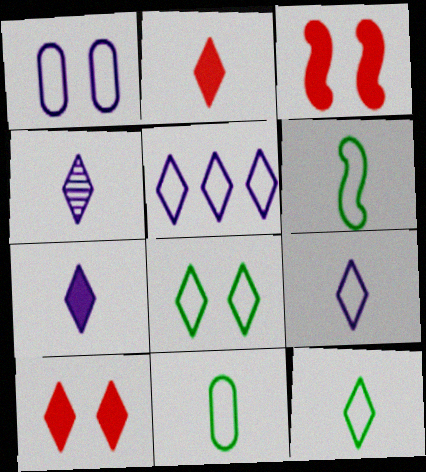[[2, 4, 12], 
[4, 7, 9], 
[6, 11, 12]]